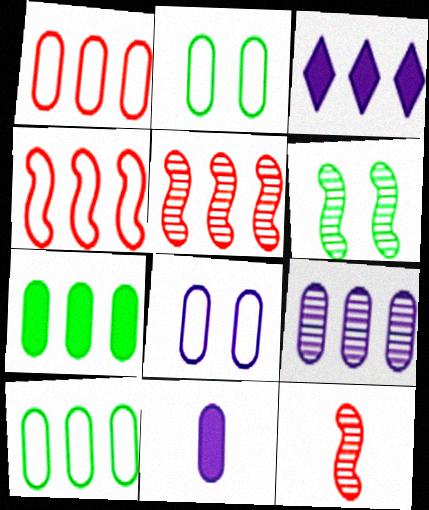[[1, 7, 9], 
[2, 3, 12], 
[3, 5, 10], 
[8, 9, 11]]